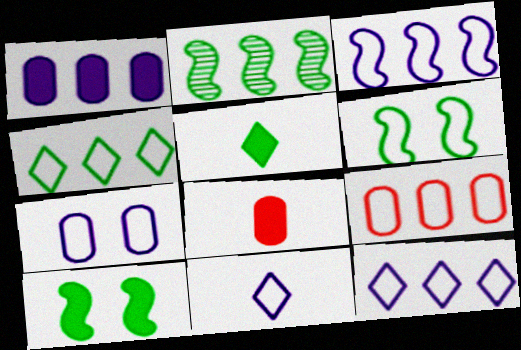[[3, 4, 9], 
[3, 7, 11], 
[6, 9, 11]]